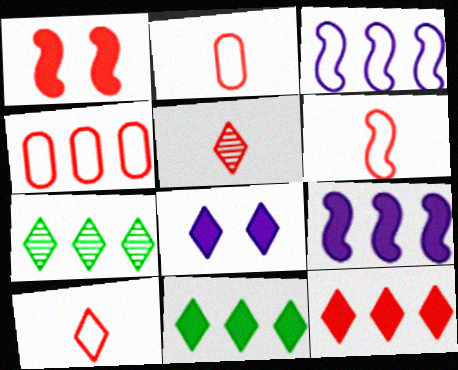[[1, 4, 5], 
[2, 6, 10], 
[4, 7, 9], 
[7, 8, 10]]